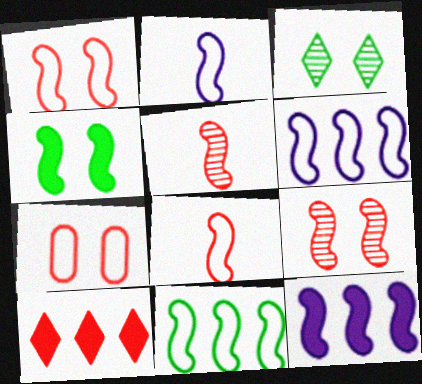[[1, 2, 11], 
[4, 5, 6], 
[5, 7, 10]]